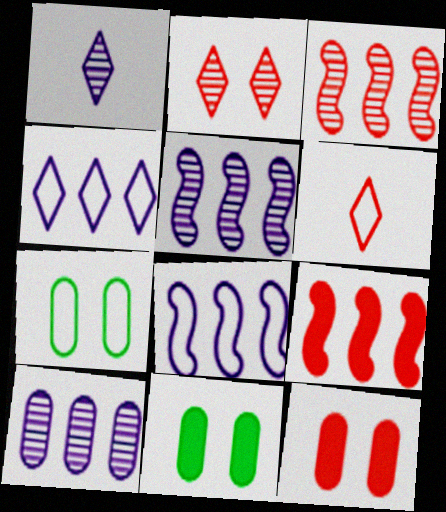[[1, 7, 9], 
[3, 6, 12], 
[5, 6, 11], 
[6, 7, 8]]